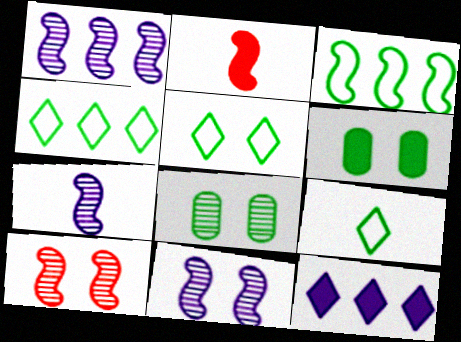[[1, 7, 11], 
[2, 3, 11], 
[2, 6, 12], 
[4, 5, 9]]